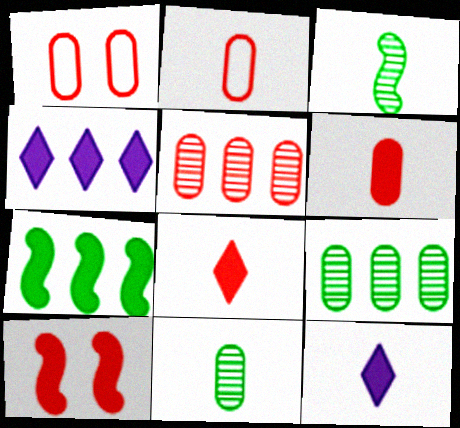[[1, 3, 4], 
[1, 5, 6], 
[2, 3, 12]]